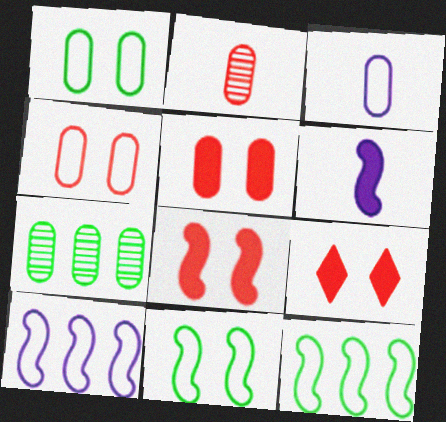[[3, 5, 7], 
[5, 8, 9]]